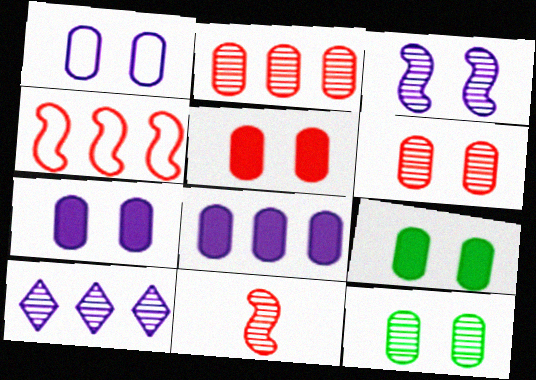[[1, 5, 12], 
[1, 6, 9], 
[5, 7, 9], 
[10, 11, 12]]